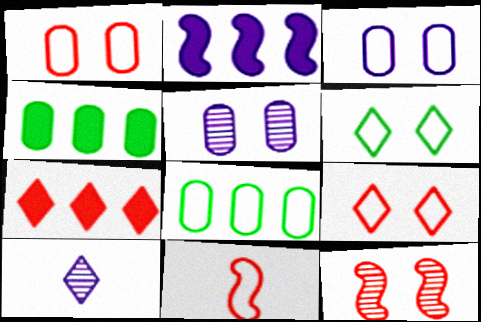[[2, 3, 10], 
[2, 4, 7], 
[6, 7, 10]]